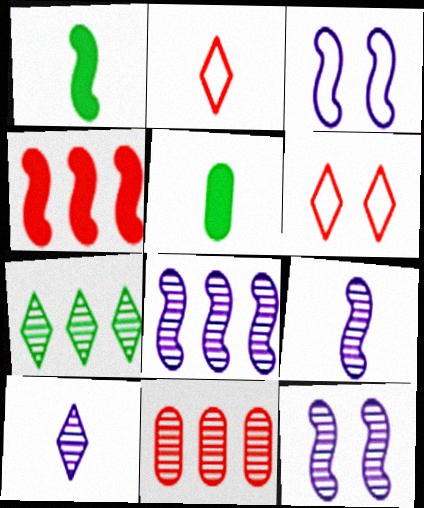[[2, 5, 9], 
[5, 6, 8], 
[7, 8, 11], 
[8, 9, 12]]